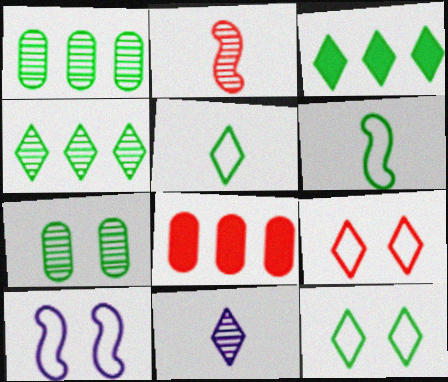[[2, 8, 9], 
[3, 6, 7], 
[3, 9, 11]]